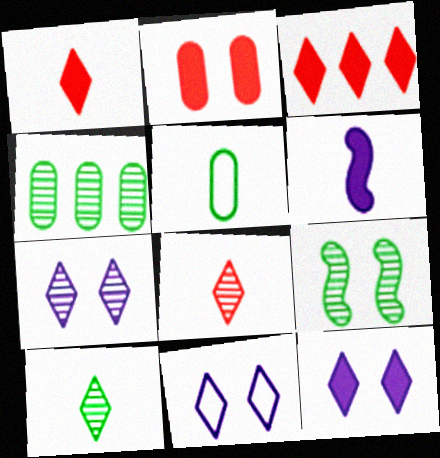[[2, 9, 11], 
[3, 10, 11], 
[4, 9, 10], 
[5, 6, 8], 
[7, 11, 12]]